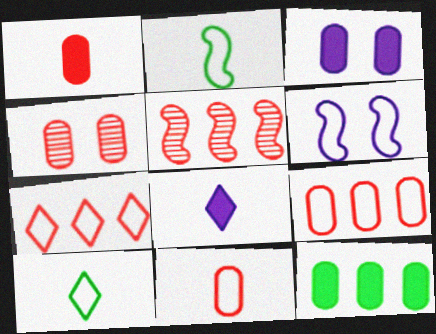[[1, 3, 12], 
[1, 4, 9], 
[3, 5, 10], 
[6, 9, 10]]